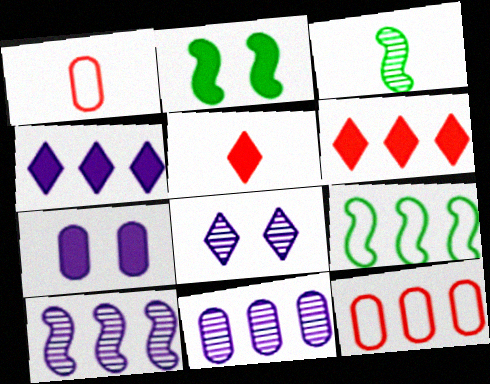[[2, 3, 9], 
[6, 9, 11]]